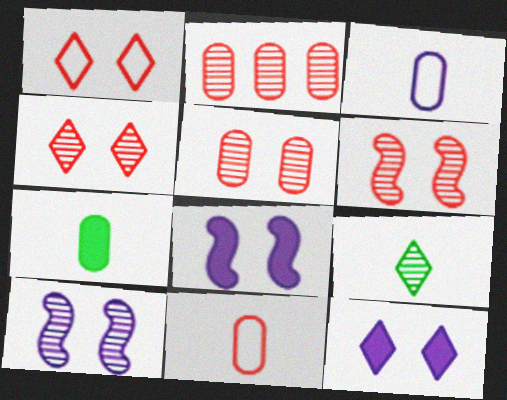[[2, 9, 10], 
[4, 5, 6]]